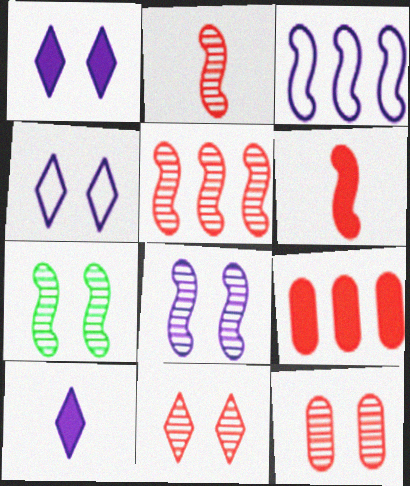[[3, 6, 7]]